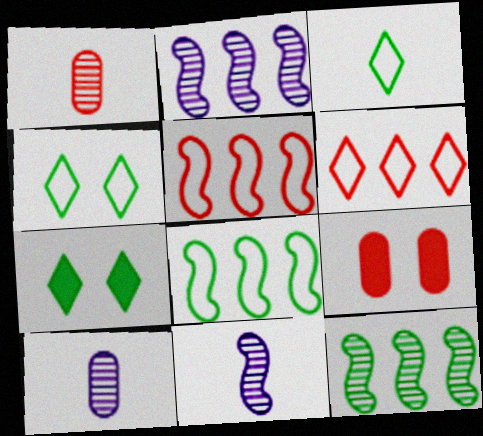[[2, 3, 9], 
[5, 7, 10]]